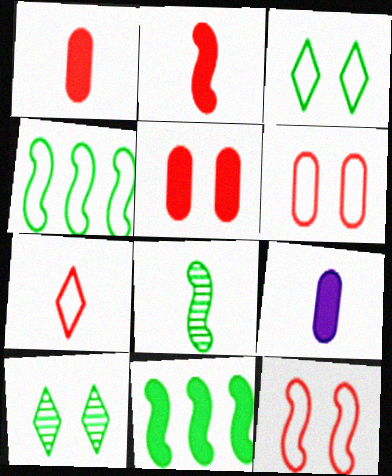[[7, 8, 9]]